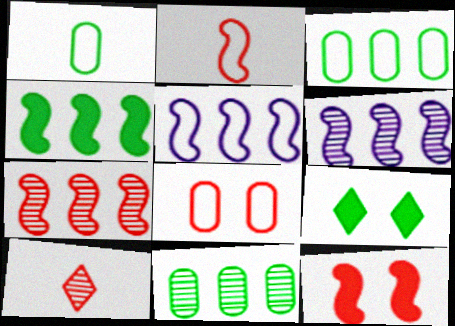[[2, 7, 12], 
[4, 5, 7]]